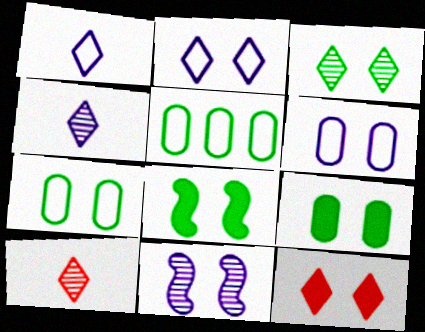[[2, 3, 12], 
[3, 7, 8], 
[7, 11, 12]]